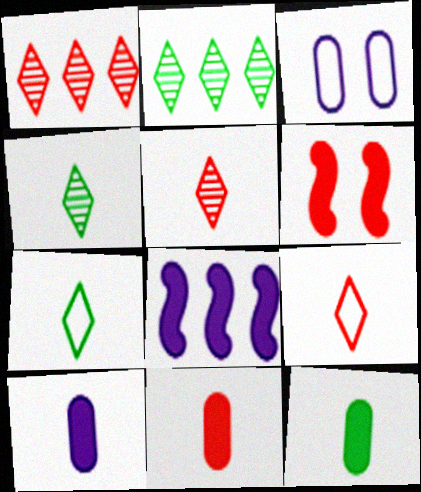[[10, 11, 12]]